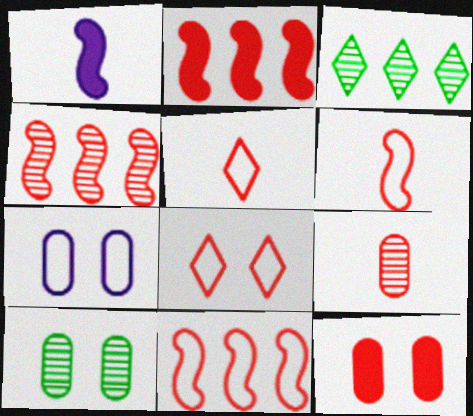[[2, 4, 11], 
[2, 8, 9], 
[4, 5, 12], 
[7, 10, 12]]